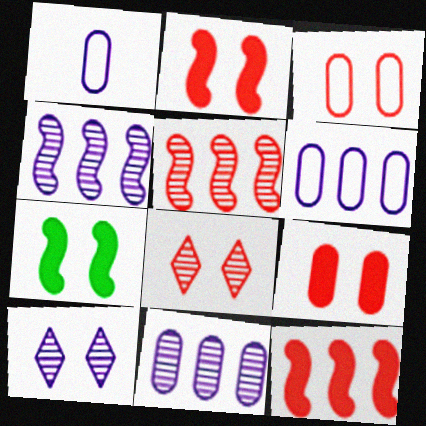[[2, 3, 8], 
[3, 7, 10]]